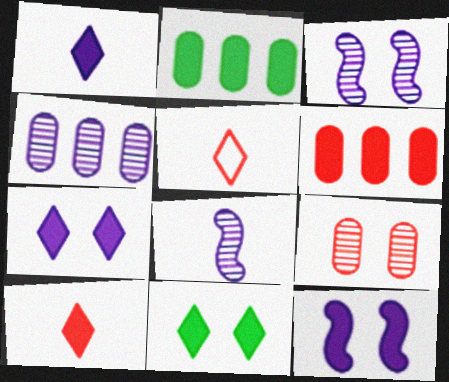[[2, 3, 5], 
[2, 10, 12]]